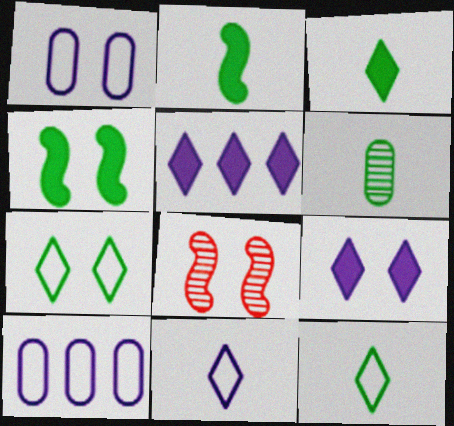[[2, 6, 12], 
[3, 8, 10]]